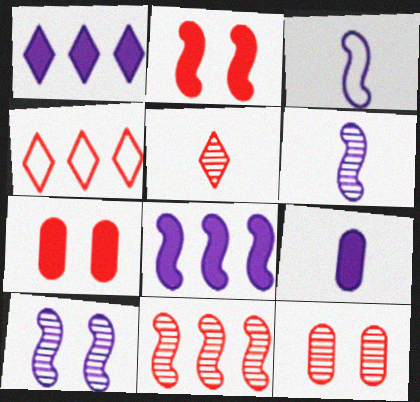[[3, 8, 10], 
[5, 11, 12]]